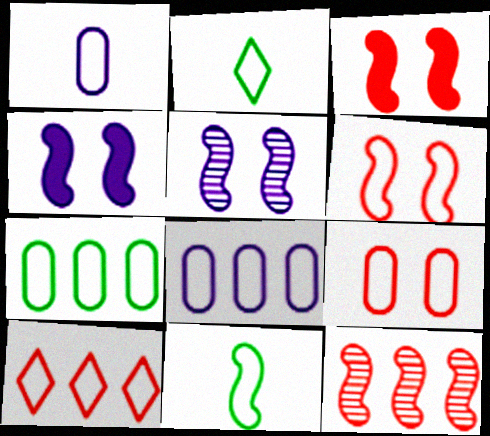[[1, 7, 9], 
[2, 6, 8], 
[4, 11, 12]]